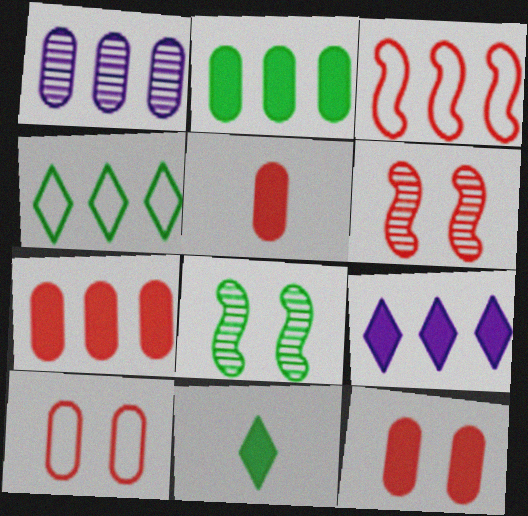[[5, 7, 12]]